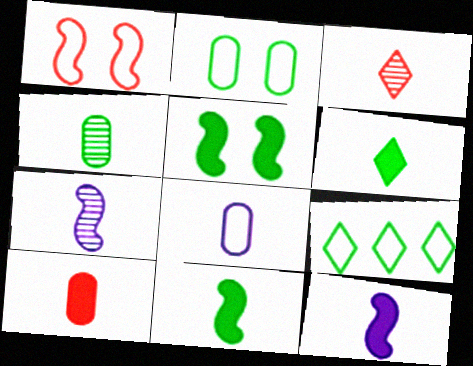[[1, 8, 9], 
[3, 4, 7], 
[3, 8, 11], 
[4, 5, 9], 
[4, 8, 10], 
[6, 10, 12]]